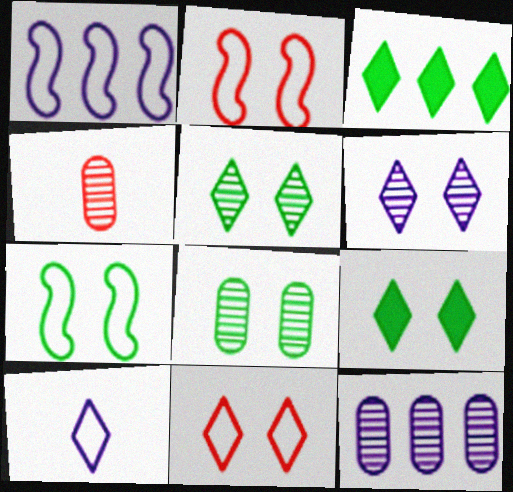[[1, 4, 9], 
[4, 8, 12], 
[6, 9, 11], 
[7, 8, 9]]